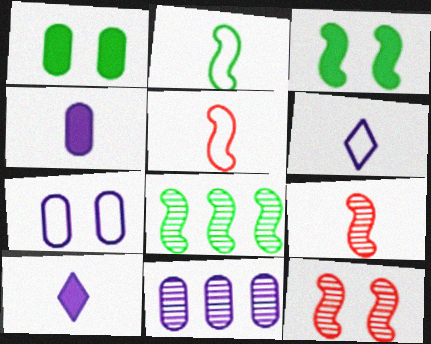[[2, 3, 8], 
[4, 7, 11]]